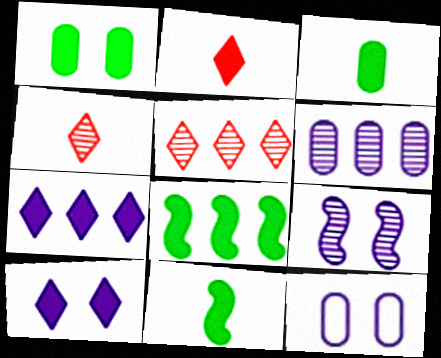[[4, 8, 12], 
[5, 11, 12], 
[9, 10, 12]]